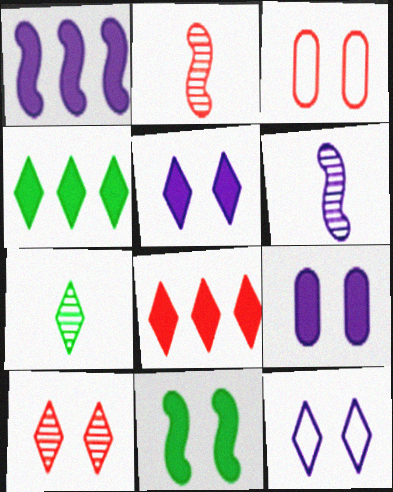[[1, 3, 7], 
[2, 3, 8], 
[3, 4, 6], 
[7, 8, 12]]